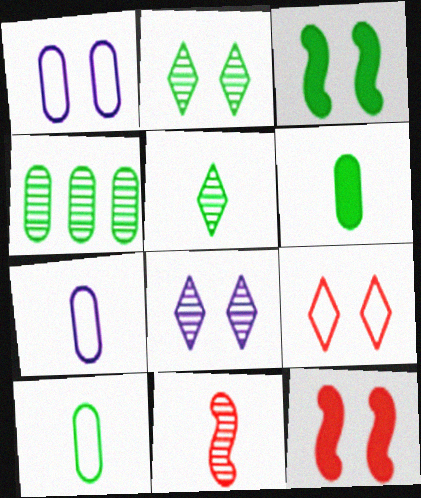[[1, 2, 12], 
[4, 8, 11]]